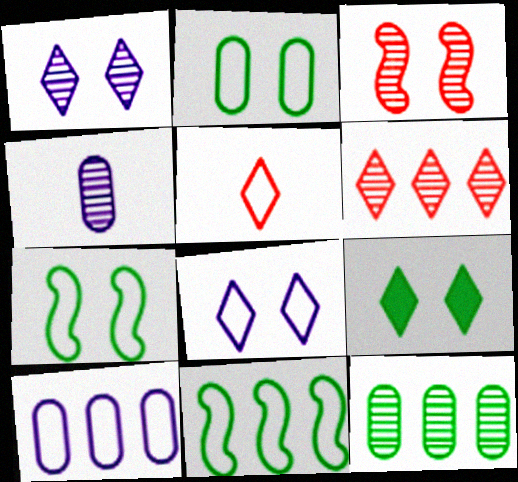[[5, 7, 10]]